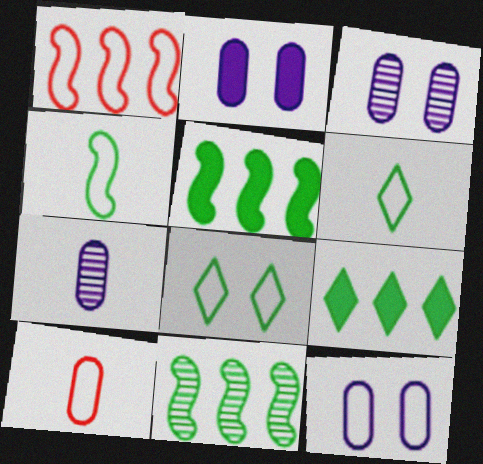[[1, 6, 12], 
[2, 3, 12]]